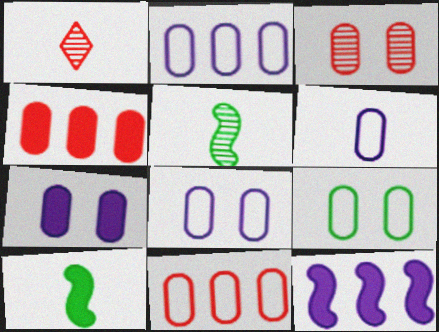[[1, 6, 10], 
[1, 9, 12], 
[2, 6, 8], 
[3, 7, 9], 
[6, 9, 11]]